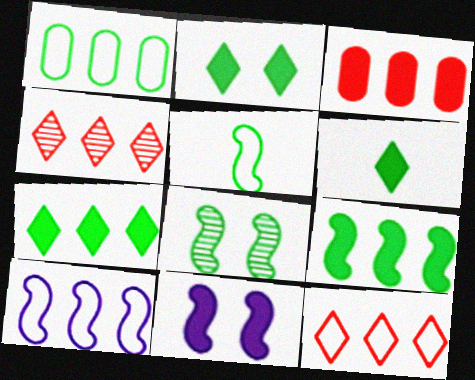[[1, 6, 8], 
[1, 10, 12], 
[2, 6, 7], 
[3, 6, 11], 
[5, 8, 9]]